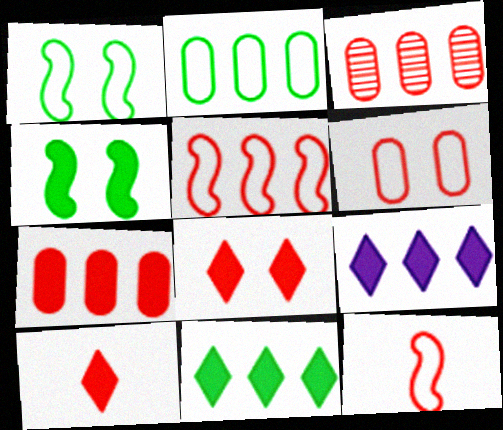[[3, 8, 12]]